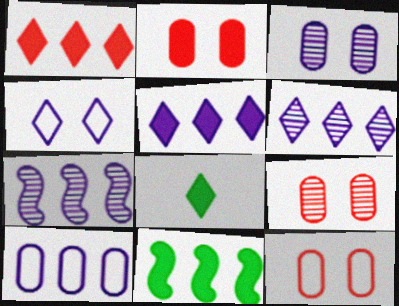[[2, 9, 12], 
[5, 7, 10], 
[7, 8, 12]]